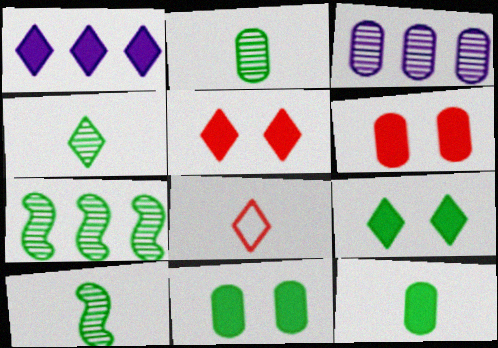[[2, 4, 10]]